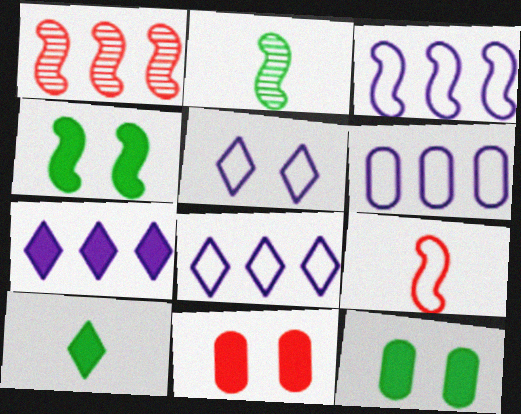[[2, 8, 11], 
[3, 6, 8]]